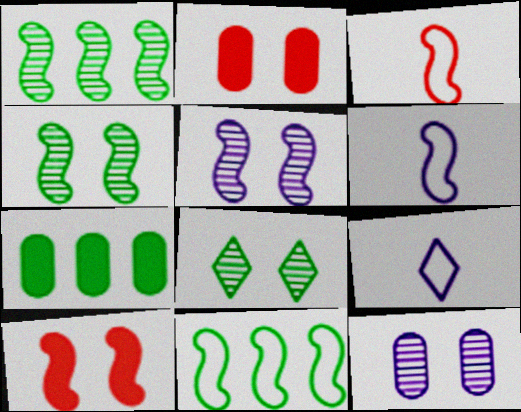[[1, 2, 9], 
[1, 6, 10]]